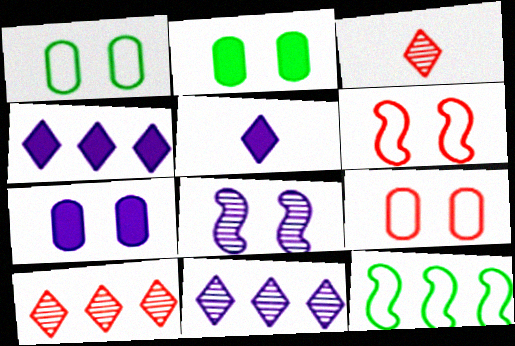[[3, 7, 12]]